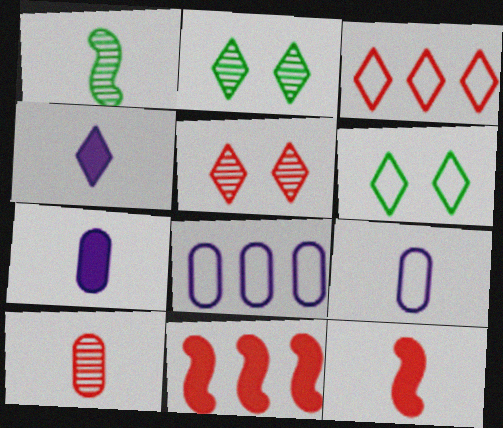[[2, 3, 4], 
[2, 8, 12], 
[2, 9, 11]]